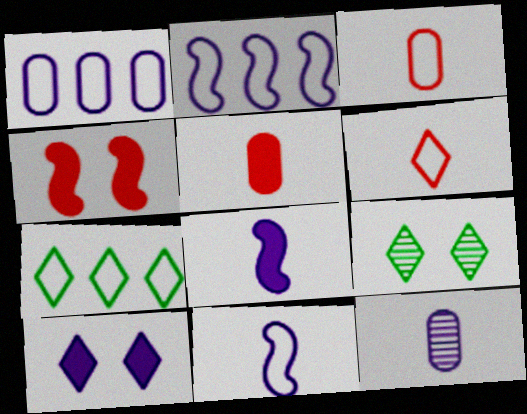[[2, 5, 9], 
[2, 10, 12], 
[4, 7, 12]]